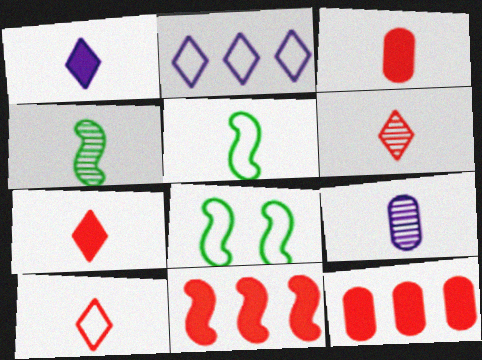[[4, 6, 9], 
[5, 7, 9], 
[6, 7, 10]]